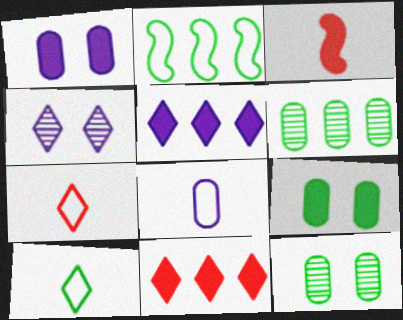[[3, 5, 9], 
[4, 10, 11]]